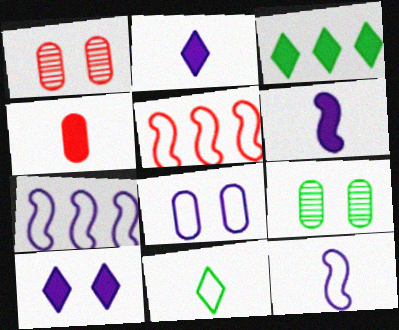[[1, 3, 12], 
[2, 5, 9], 
[5, 8, 11]]